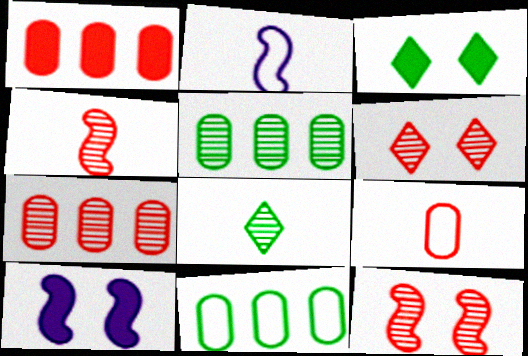[[2, 3, 7], 
[4, 6, 7]]